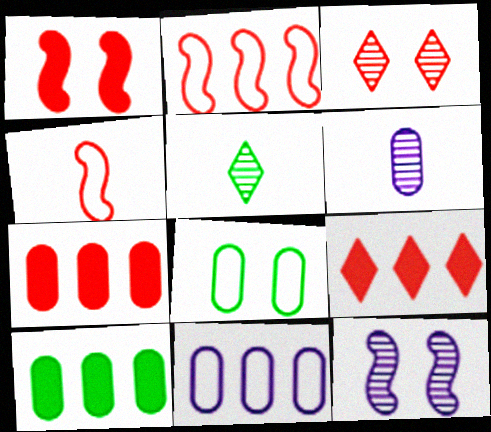[[1, 5, 11], 
[3, 4, 7], 
[6, 7, 8]]